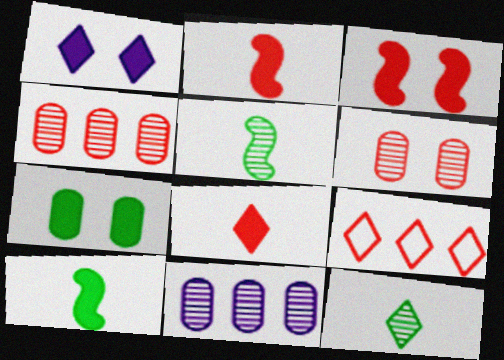[[1, 3, 7], 
[1, 9, 12], 
[2, 6, 9]]